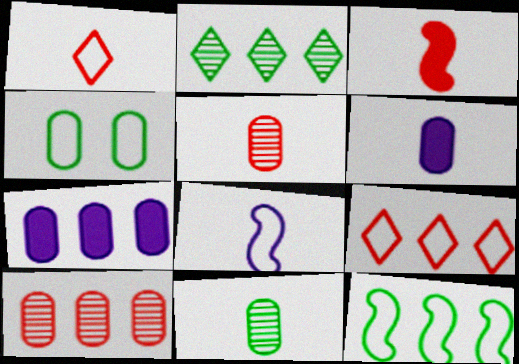[[1, 3, 5], 
[4, 5, 7], 
[4, 6, 10], 
[4, 8, 9]]